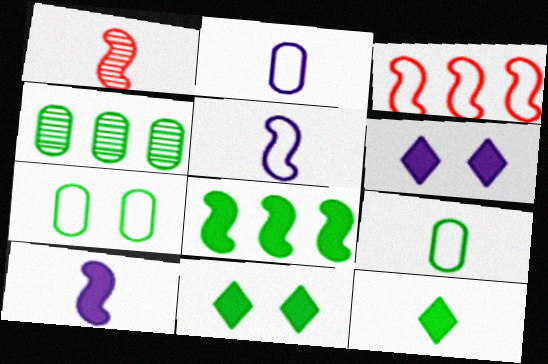[[1, 2, 12]]